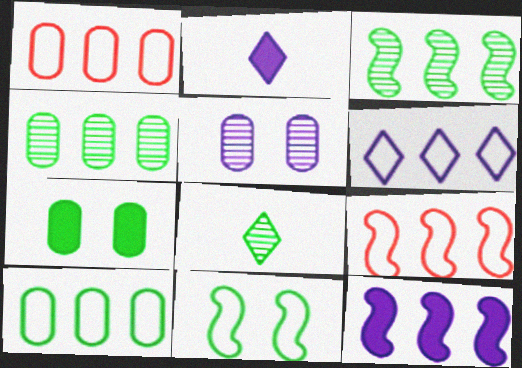[[3, 9, 12], 
[6, 9, 10]]